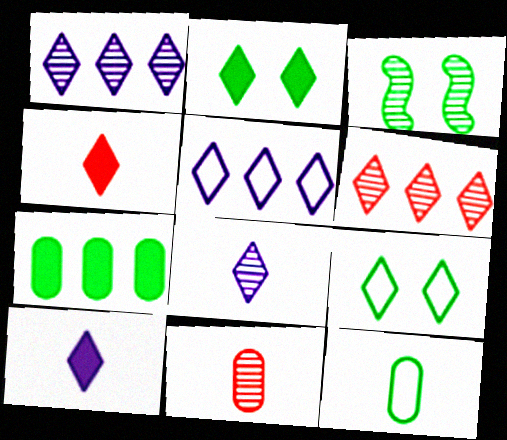[[1, 3, 11], 
[1, 4, 9], 
[6, 9, 10]]